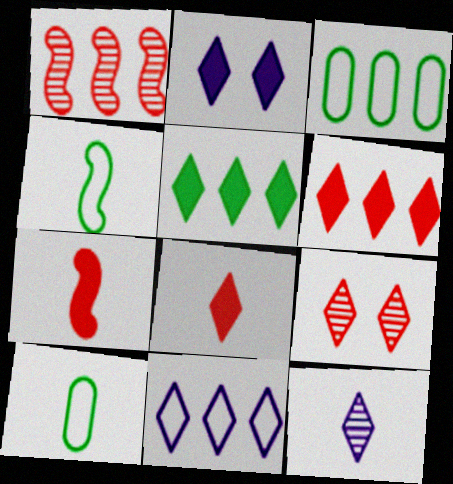[[1, 2, 10], 
[2, 5, 8], 
[2, 11, 12], 
[7, 10, 12]]